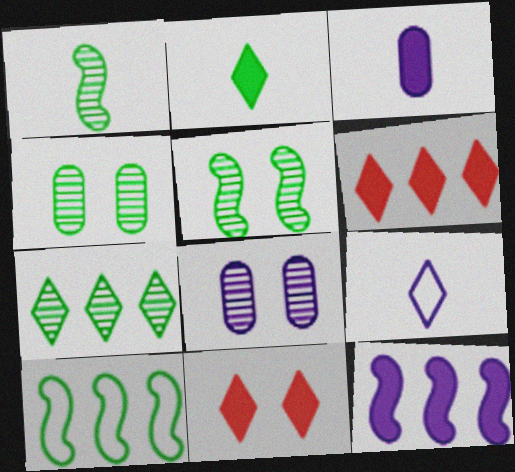[[1, 4, 7], 
[2, 4, 10], 
[7, 9, 11], 
[8, 9, 12]]